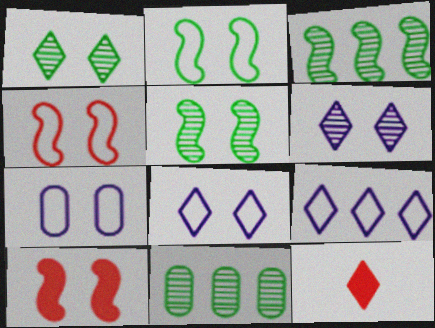[[1, 7, 10], 
[1, 9, 12], 
[3, 7, 12]]